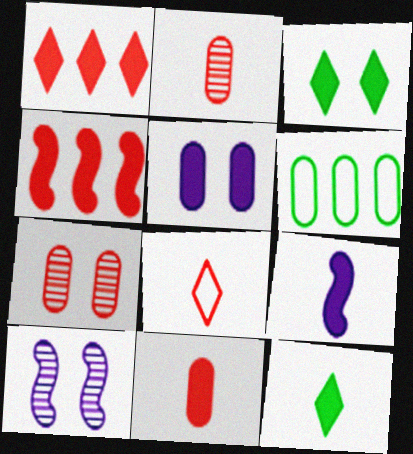[[2, 5, 6], 
[4, 5, 12], 
[4, 7, 8], 
[9, 11, 12]]